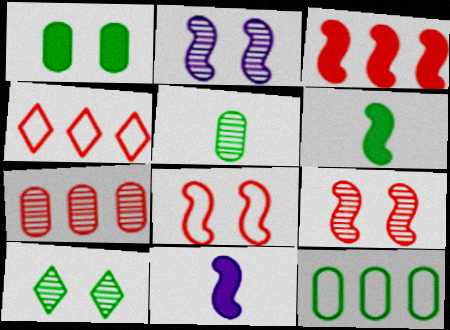[[1, 5, 12], 
[3, 4, 7], 
[6, 10, 12]]